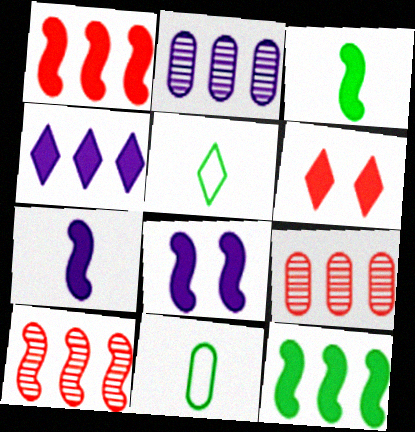[[1, 3, 8], 
[5, 8, 9]]